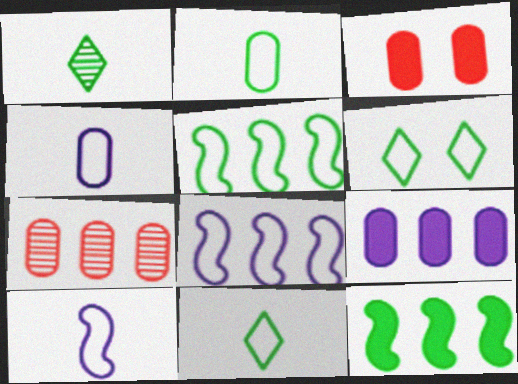[[1, 3, 8], 
[2, 5, 6]]